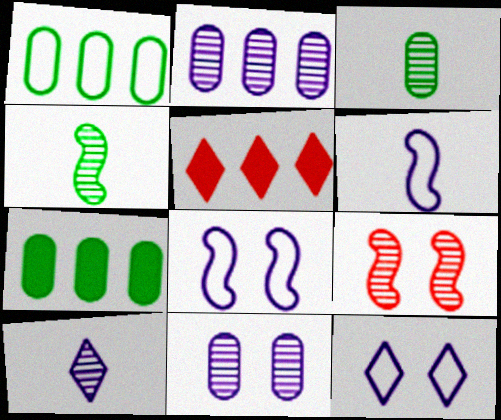[[3, 5, 8]]